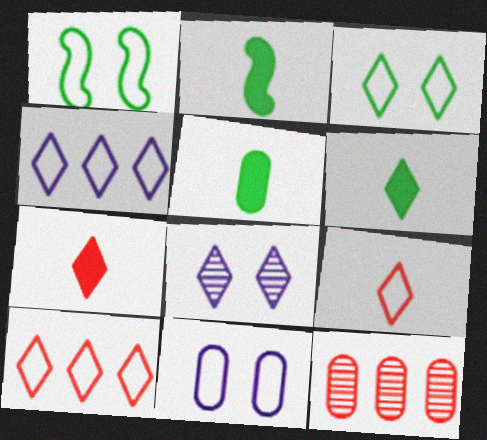[[2, 5, 6], 
[3, 4, 9], 
[5, 11, 12], 
[6, 8, 10]]